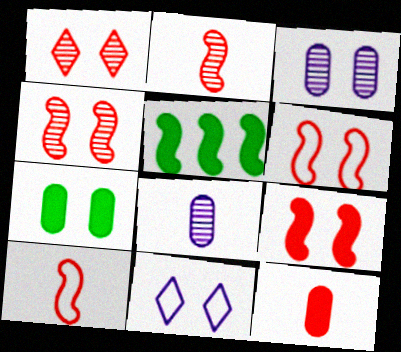[[4, 6, 9], 
[4, 7, 11]]